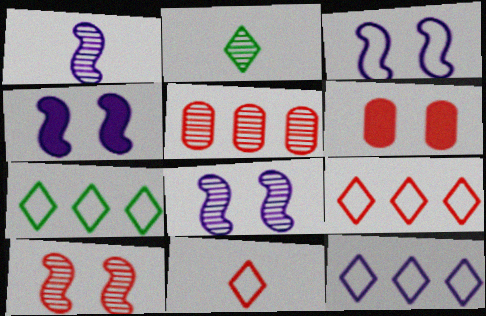[[1, 6, 7], 
[2, 5, 8], 
[3, 4, 8], 
[7, 9, 12]]